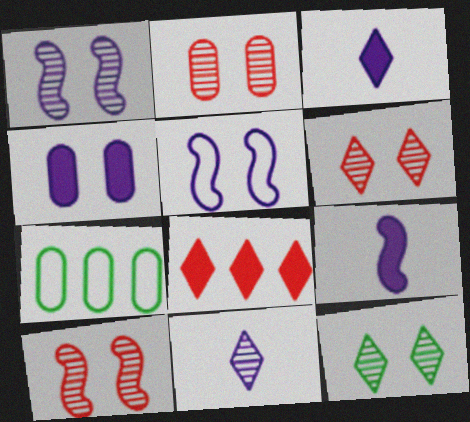[[1, 2, 12], 
[2, 6, 10], 
[3, 7, 10], 
[6, 7, 9]]